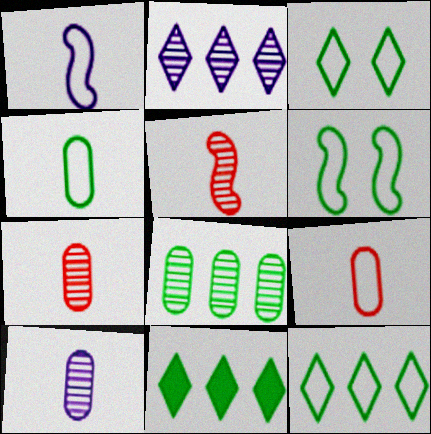[[4, 6, 12]]